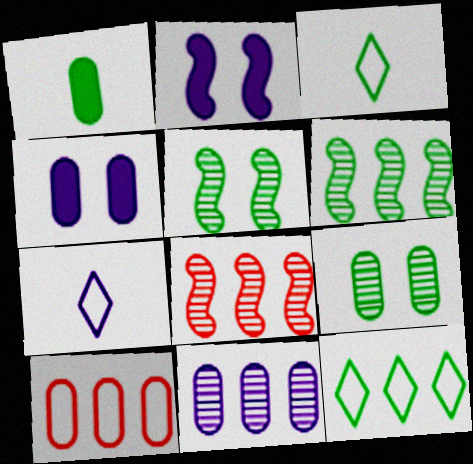[[1, 5, 12], 
[2, 7, 11], 
[3, 4, 8]]